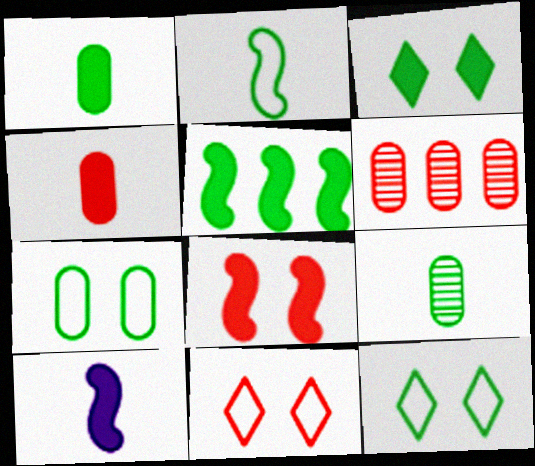[[1, 3, 5], 
[5, 8, 10], 
[5, 9, 12], 
[6, 10, 12]]